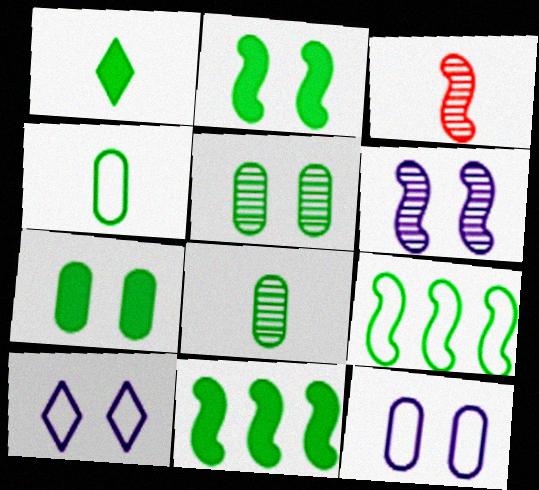[[1, 5, 9], 
[1, 7, 11]]